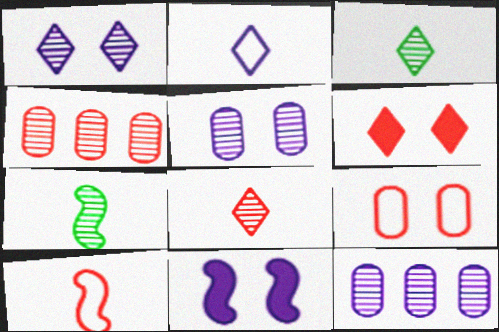[[1, 4, 7], 
[2, 11, 12], 
[4, 6, 10]]